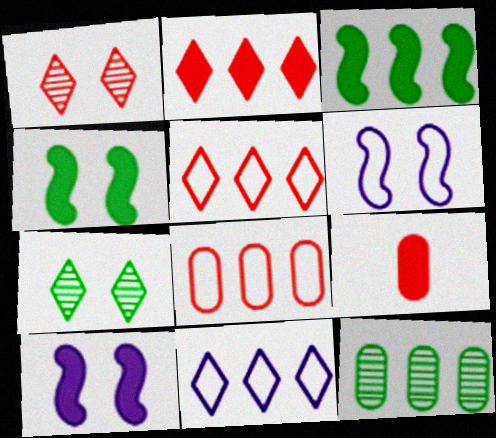[]